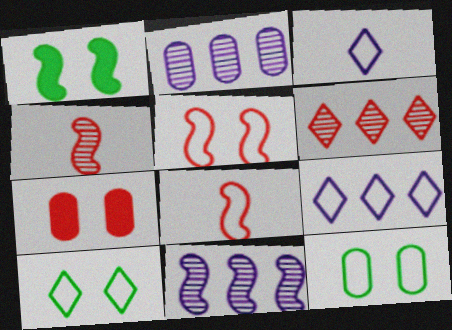[[1, 8, 11], 
[6, 7, 8], 
[8, 9, 12]]